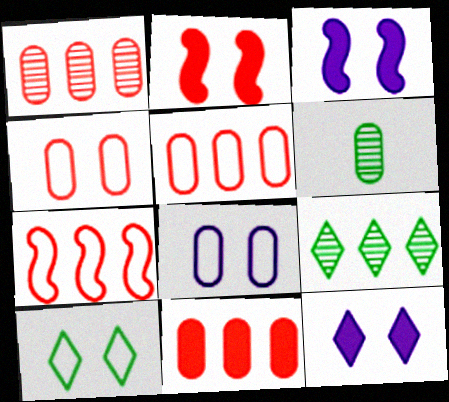[[1, 5, 11], 
[6, 7, 12], 
[6, 8, 11]]